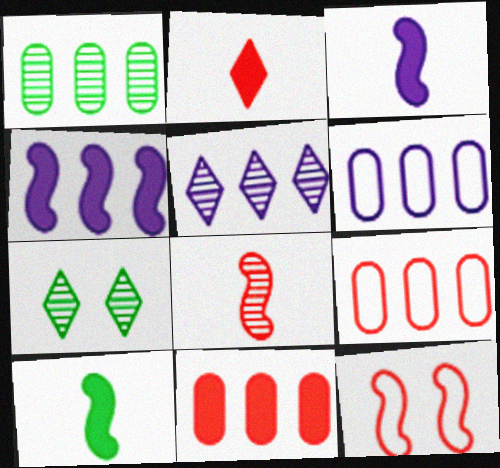[[1, 6, 11], 
[3, 7, 9], 
[4, 5, 6]]